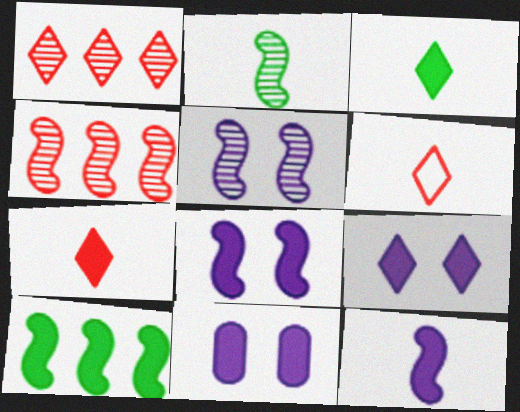[[2, 4, 5], 
[7, 10, 11], 
[8, 9, 11]]